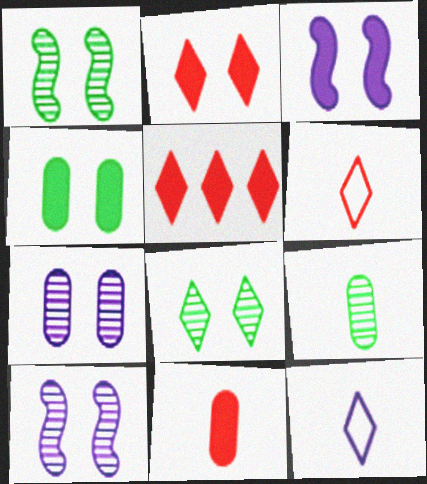[[2, 3, 4], 
[5, 8, 12]]